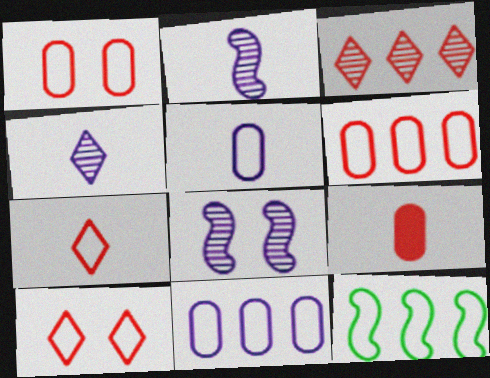[[5, 10, 12]]